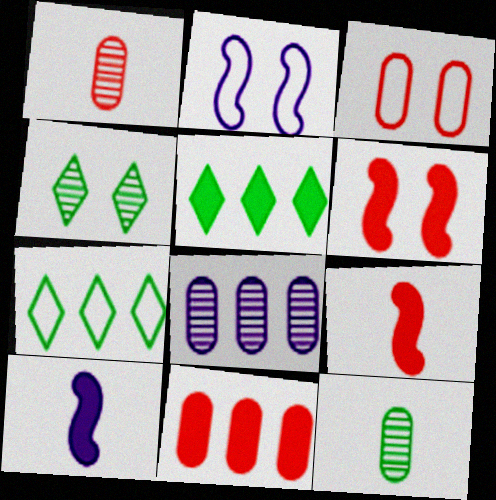[[1, 2, 5], 
[1, 3, 11]]